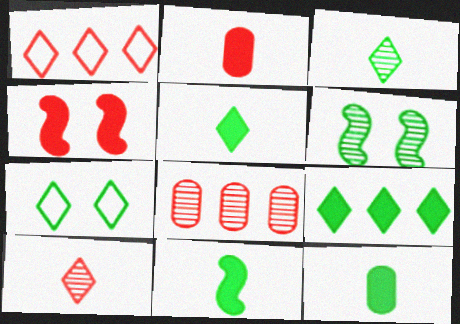[[3, 7, 9], 
[5, 11, 12]]